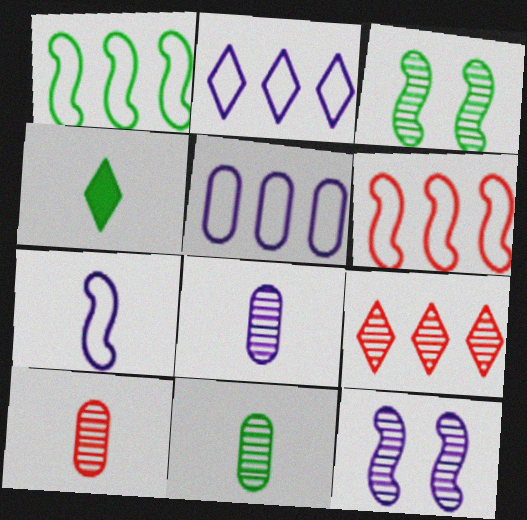[[3, 8, 9], 
[4, 7, 10], 
[8, 10, 11], 
[9, 11, 12]]